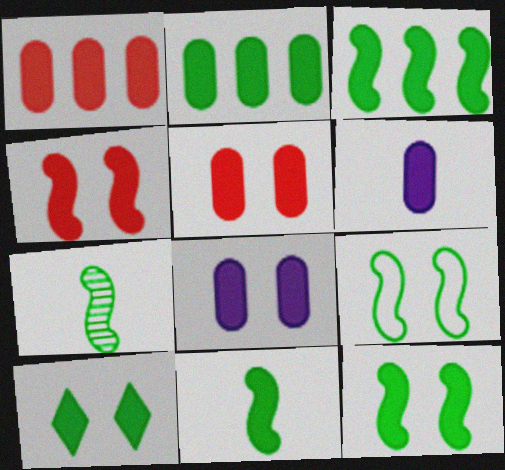[[2, 5, 6], 
[2, 10, 11], 
[3, 7, 9], 
[3, 11, 12], 
[4, 8, 10]]